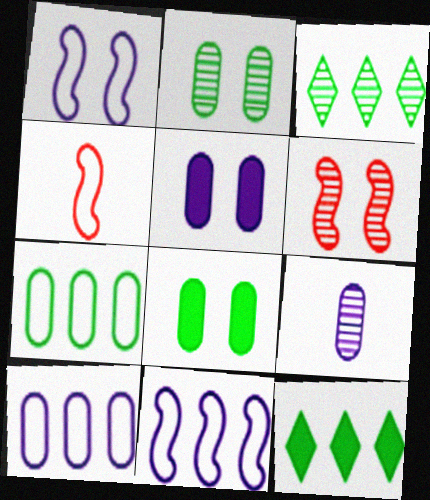[[3, 4, 5], 
[3, 6, 9], 
[5, 9, 10]]